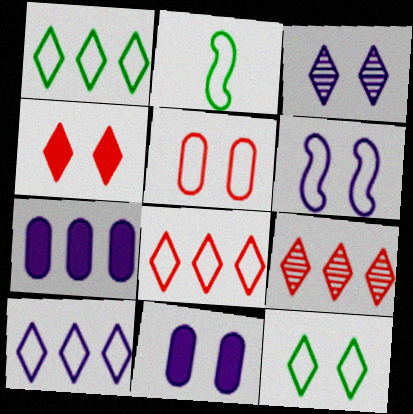[[1, 8, 10], 
[2, 5, 10], 
[2, 9, 11], 
[3, 4, 12], 
[3, 6, 11], 
[5, 6, 12]]